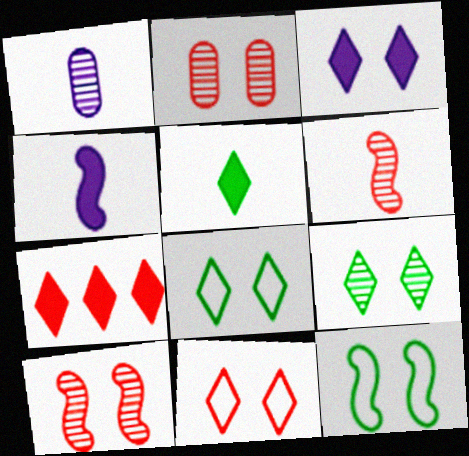[[1, 7, 12], 
[2, 3, 12], 
[3, 5, 7], 
[3, 9, 11]]